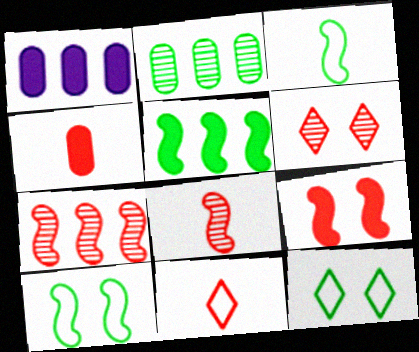[[1, 3, 6], 
[1, 8, 12], 
[4, 8, 11]]